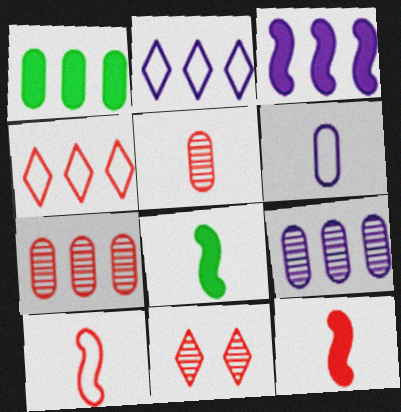[[2, 3, 9]]